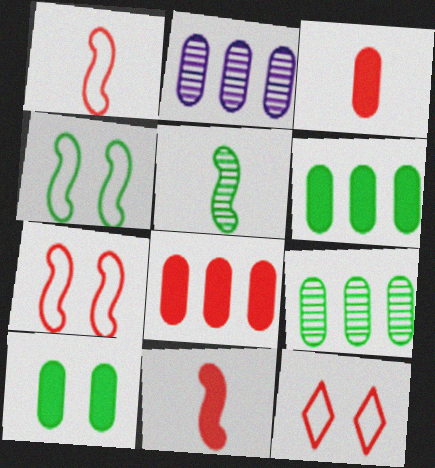[]